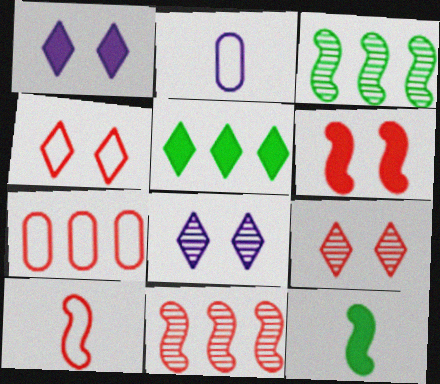[[4, 7, 10], 
[6, 10, 11], 
[7, 8, 12]]